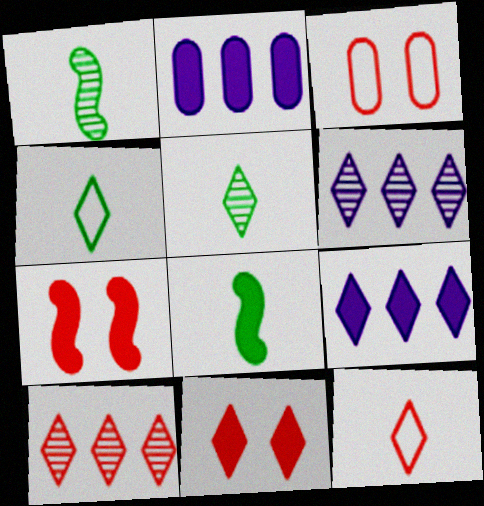[[1, 3, 9], 
[2, 8, 11], 
[3, 6, 8], 
[4, 6, 11], 
[10, 11, 12]]